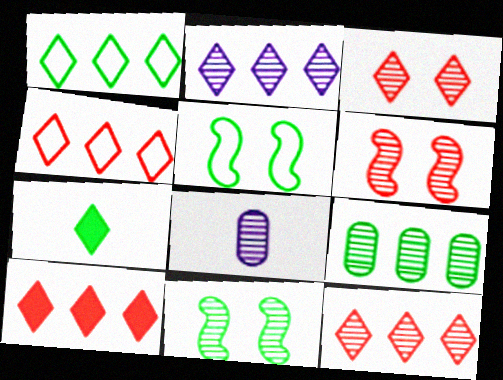[[1, 2, 10], 
[4, 10, 12], 
[5, 7, 9], 
[5, 8, 10], 
[8, 11, 12]]